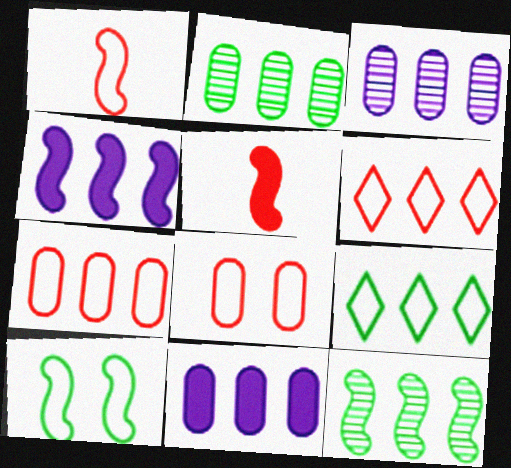[[1, 6, 8], 
[2, 4, 6], 
[2, 7, 11], 
[6, 11, 12]]